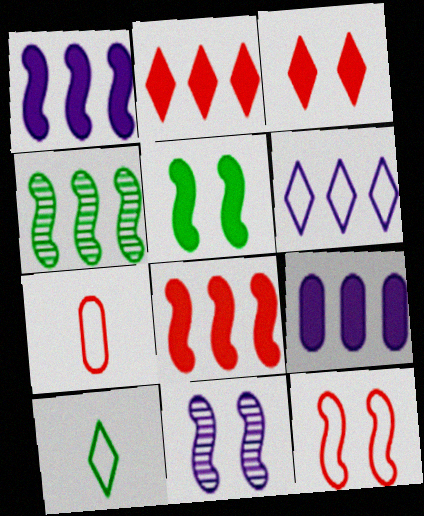[[5, 11, 12]]